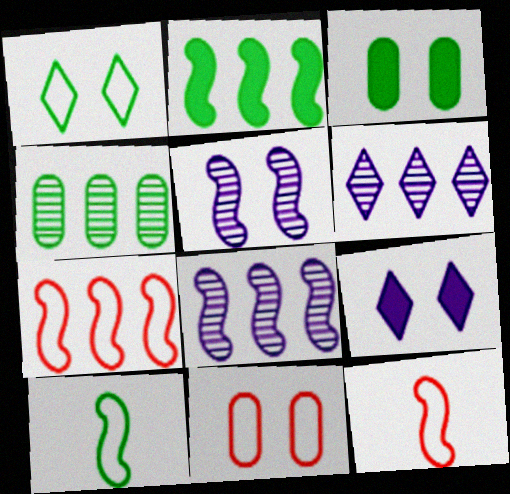[[2, 5, 12], 
[2, 7, 8], 
[3, 6, 12], 
[4, 9, 12]]